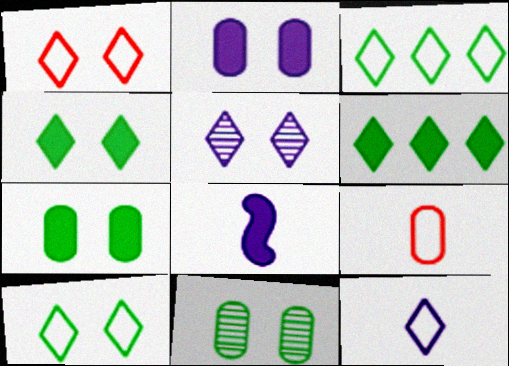[[1, 3, 12], 
[1, 4, 5]]